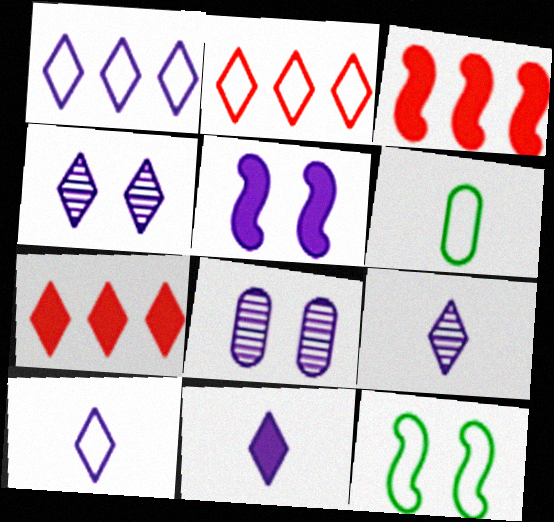[[1, 4, 11], 
[3, 4, 6], 
[9, 10, 11]]